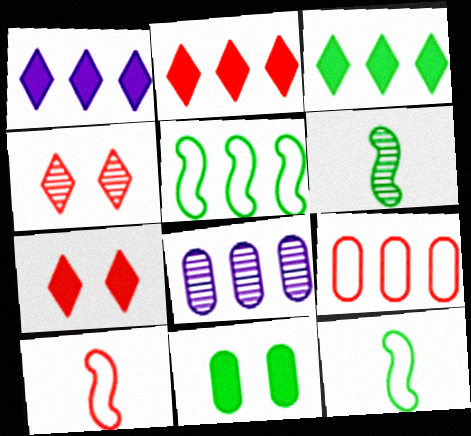[[1, 2, 3], 
[2, 5, 8], 
[4, 6, 8], 
[7, 8, 12]]